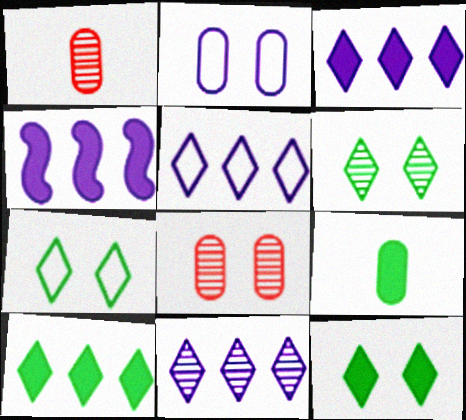[[1, 4, 7], 
[3, 5, 11], 
[6, 7, 12]]